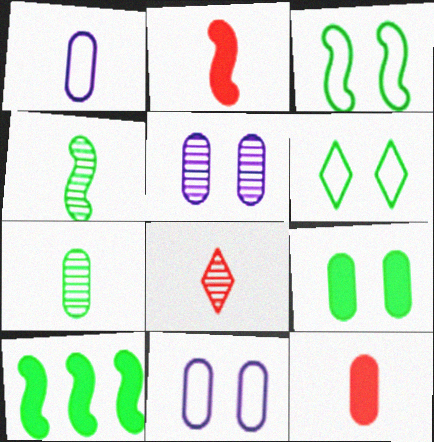[[1, 7, 12], 
[3, 4, 10], 
[6, 7, 10], 
[8, 10, 11]]